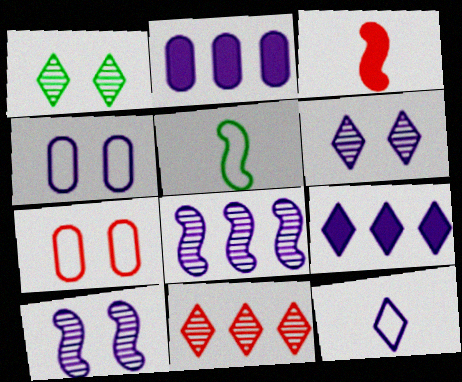[[2, 10, 12], 
[3, 7, 11], 
[6, 9, 12]]